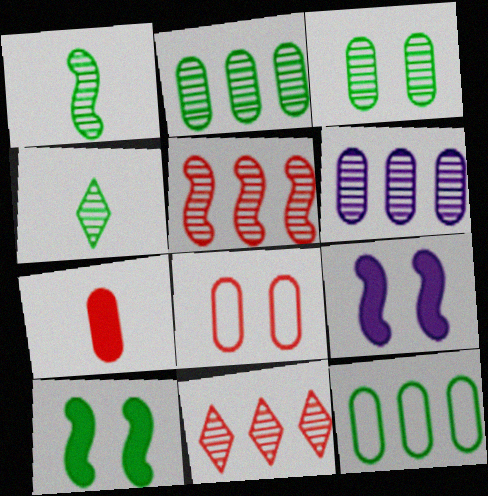[[4, 10, 12]]